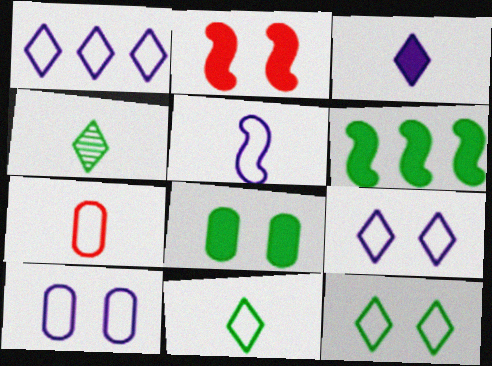[[1, 5, 10], 
[5, 7, 11]]